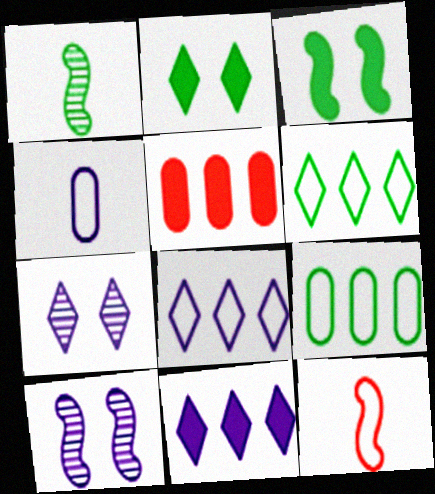[[1, 2, 9], 
[4, 10, 11]]